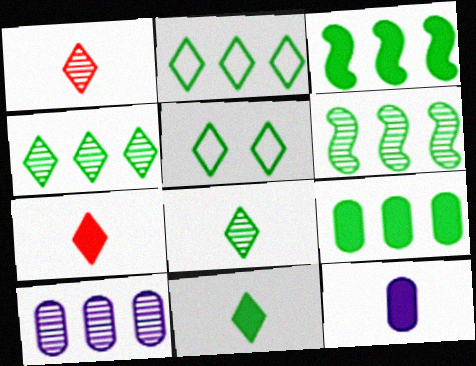[[2, 6, 9], 
[4, 5, 11]]